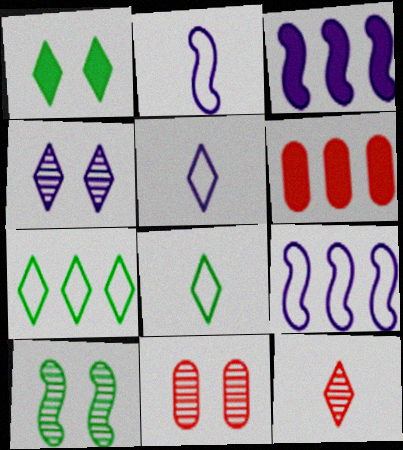[[3, 8, 11], 
[4, 10, 11], 
[5, 6, 10]]